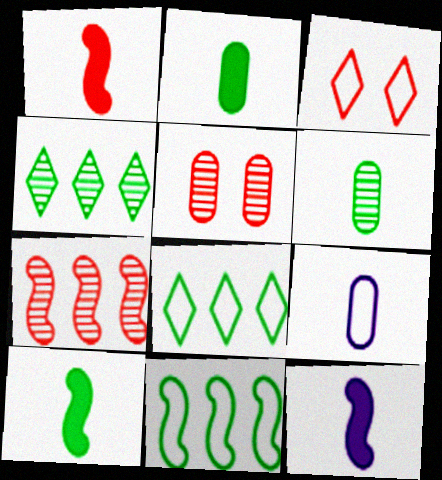[[1, 10, 12], 
[3, 9, 11], 
[5, 8, 12]]